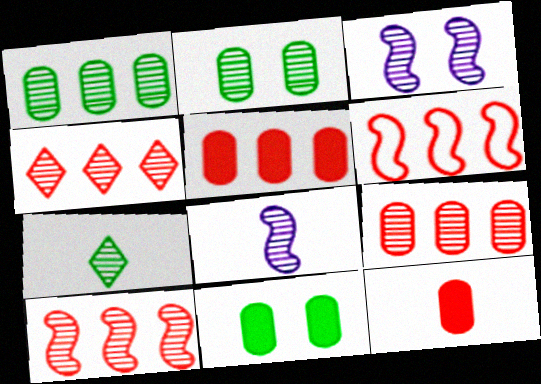[[2, 4, 8], 
[3, 7, 9], 
[4, 5, 6], 
[4, 9, 10]]